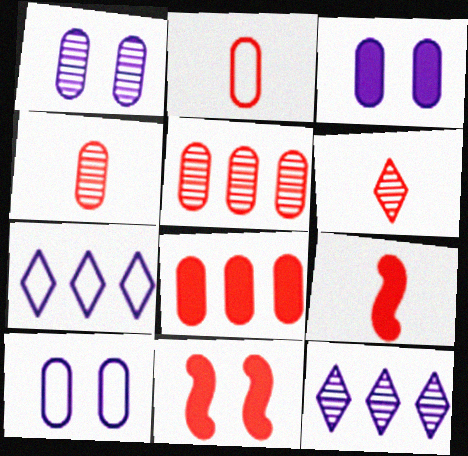[[1, 3, 10], 
[2, 6, 9]]